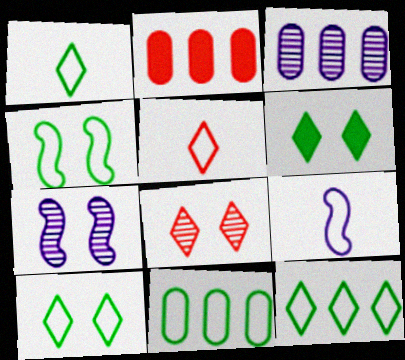[[1, 2, 7], 
[1, 4, 11], 
[1, 10, 12], 
[2, 3, 11]]